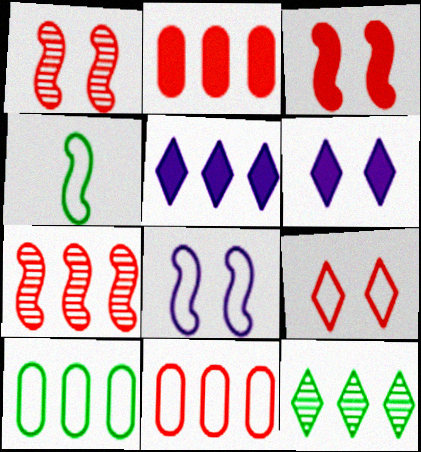[[5, 7, 10]]